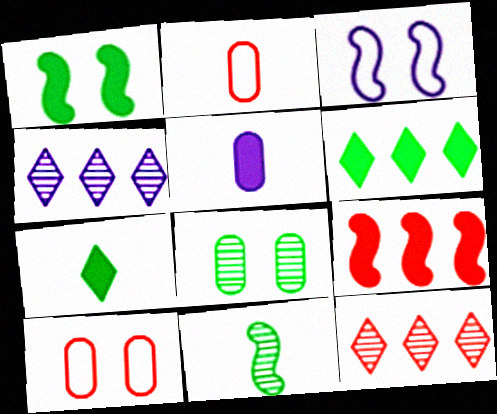[[1, 2, 4], 
[3, 4, 5], 
[3, 9, 11]]